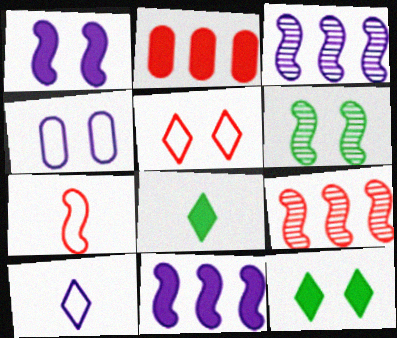[[1, 2, 8], 
[2, 6, 10], 
[4, 8, 9], 
[6, 7, 11]]